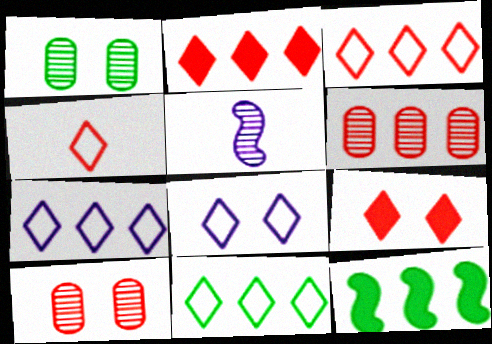[[3, 7, 11], 
[4, 8, 11], 
[6, 7, 12]]